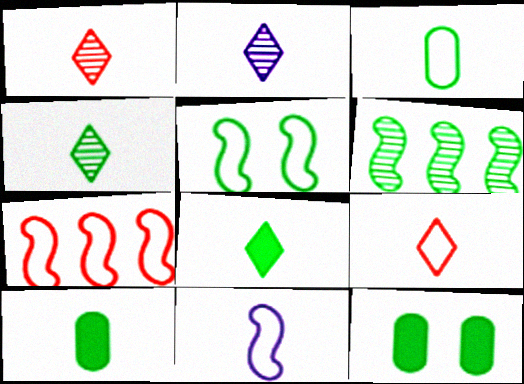[[1, 2, 4], 
[1, 10, 11], 
[2, 7, 12], 
[2, 8, 9], 
[3, 9, 11], 
[5, 7, 11]]